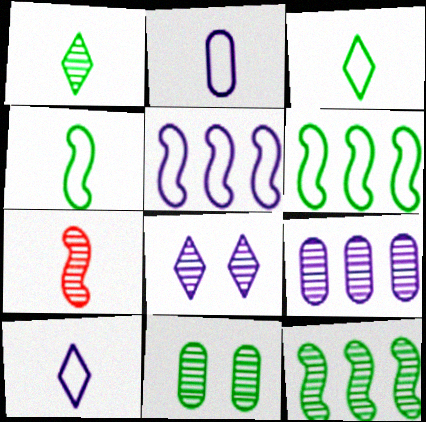[[1, 11, 12]]